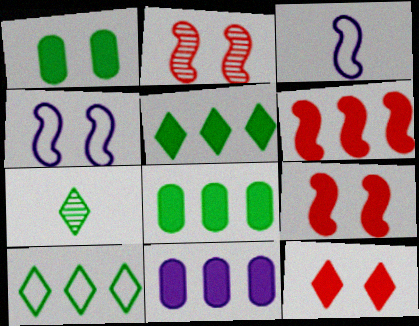[[5, 6, 11]]